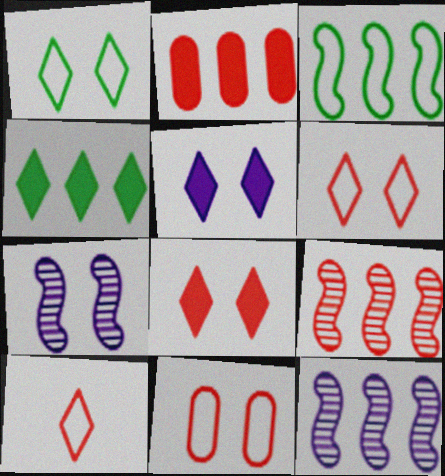[]